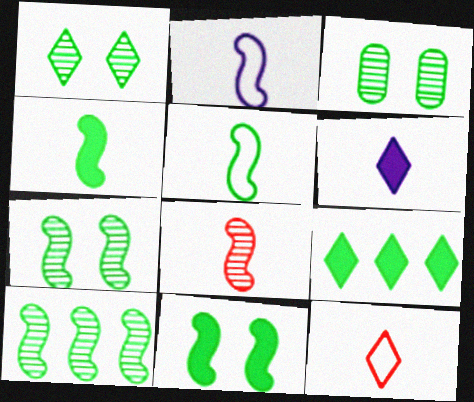[[1, 3, 7], 
[2, 4, 8], 
[3, 5, 9], 
[5, 10, 11]]